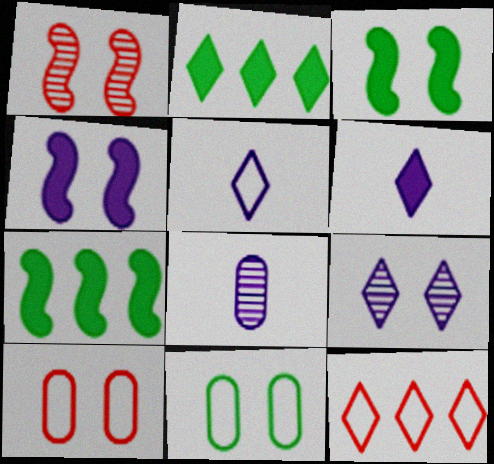[[3, 8, 12], 
[3, 9, 10]]